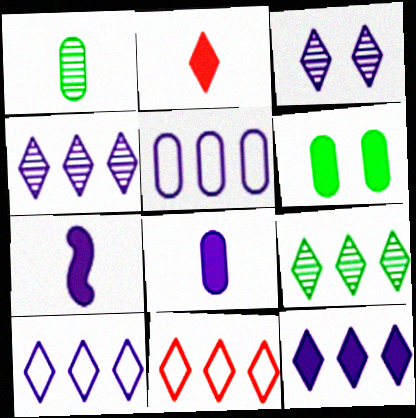[[3, 5, 7], 
[4, 10, 12], 
[9, 11, 12]]